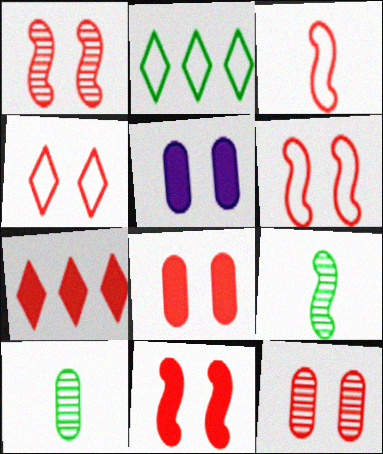[[1, 4, 8], 
[1, 6, 11], 
[3, 7, 12], 
[4, 11, 12]]